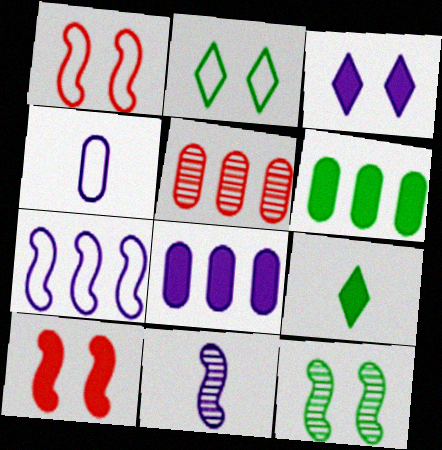[[8, 9, 10]]